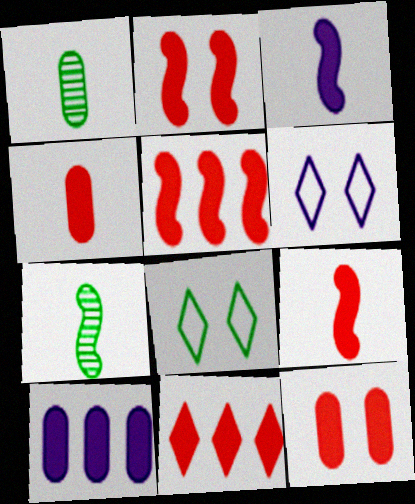[[1, 5, 6], 
[2, 4, 11], 
[2, 5, 9], 
[9, 11, 12]]